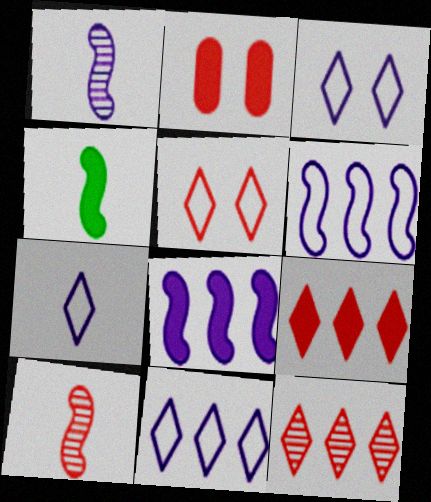[[3, 7, 11]]